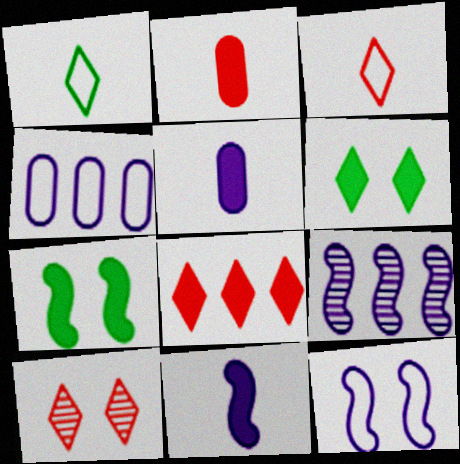[[3, 8, 10], 
[5, 7, 8], 
[9, 11, 12]]